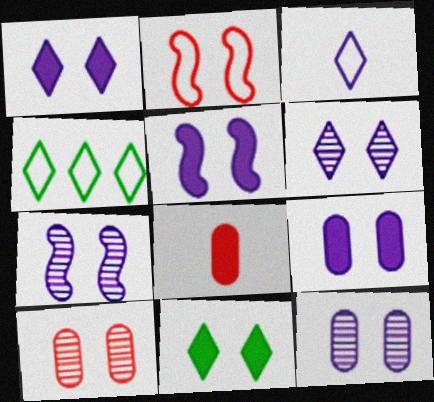[[1, 5, 9], 
[2, 11, 12], 
[4, 7, 8], 
[6, 7, 12]]